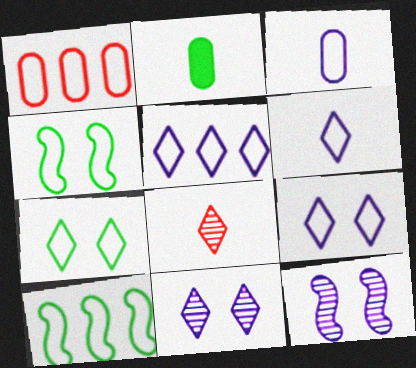[[1, 4, 6], 
[1, 5, 10], 
[5, 6, 9]]